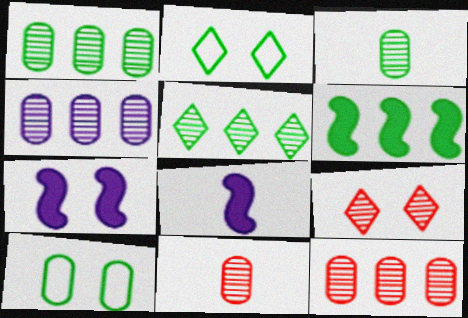[[1, 4, 12], 
[2, 3, 6], 
[2, 8, 12], 
[7, 9, 10]]